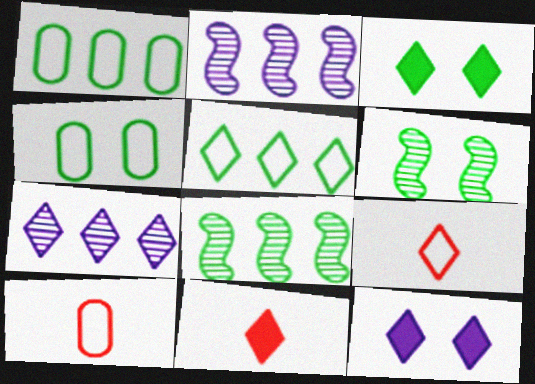[[2, 3, 10], 
[2, 4, 11], 
[3, 4, 6], 
[3, 7, 9], 
[8, 10, 12]]